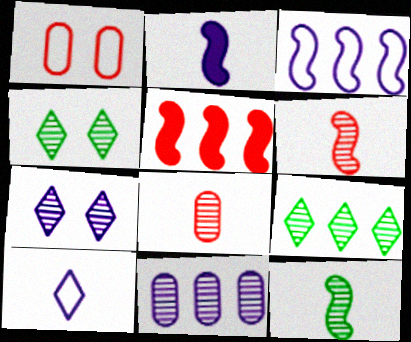[[1, 2, 9], 
[4, 6, 11]]